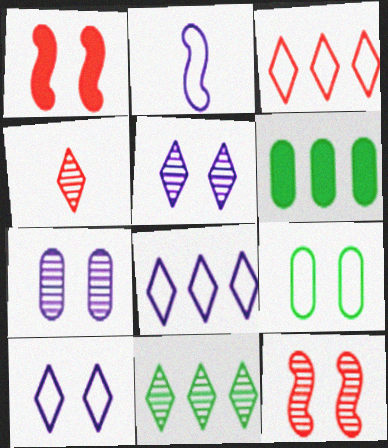[[1, 5, 9], 
[2, 3, 9], 
[4, 5, 11]]